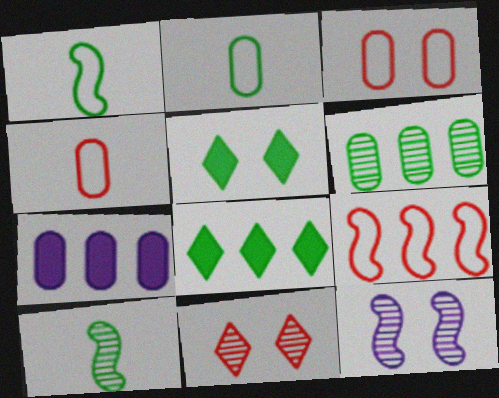[[1, 5, 6], 
[1, 7, 11], 
[3, 5, 12], 
[4, 8, 12]]